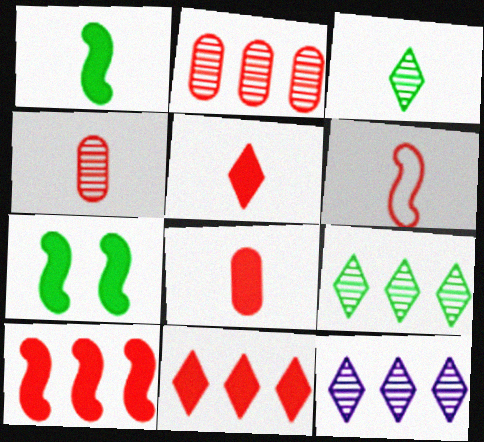[[4, 5, 6]]